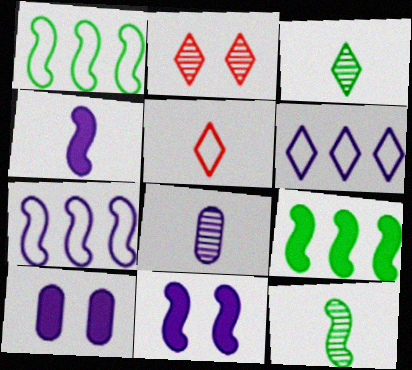[[6, 8, 11]]